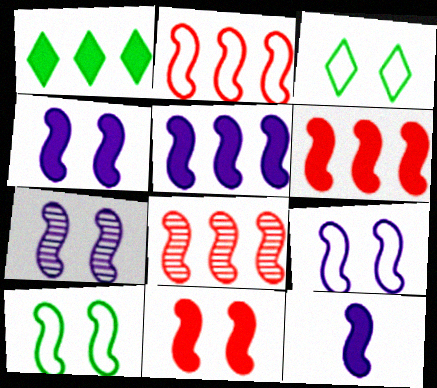[[2, 6, 8], 
[4, 5, 12], 
[4, 7, 9], 
[7, 10, 11], 
[8, 10, 12]]